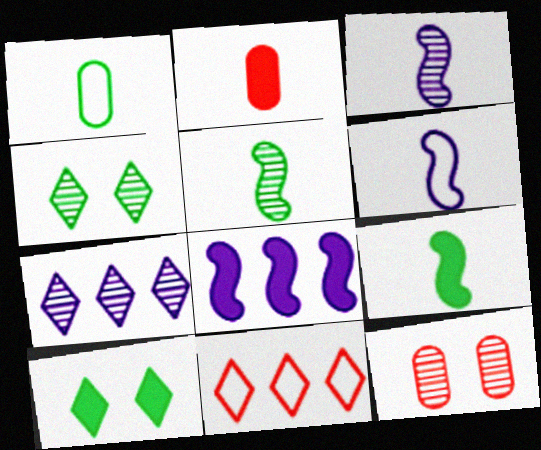[[2, 8, 10], 
[5, 7, 12]]